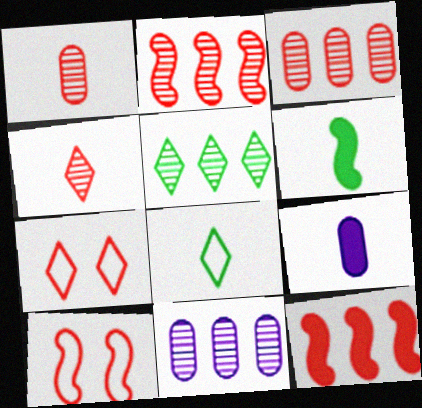[[1, 7, 12], 
[2, 5, 11], 
[5, 9, 10], 
[6, 7, 11]]